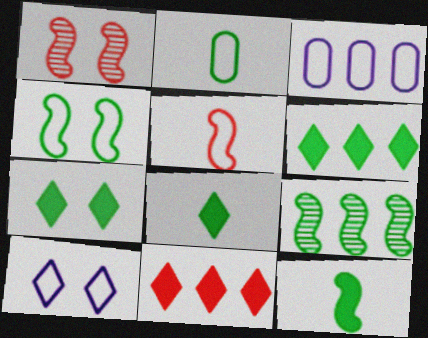[[1, 3, 8], 
[2, 7, 9], 
[3, 9, 11], 
[4, 9, 12], 
[6, 7, 8]]